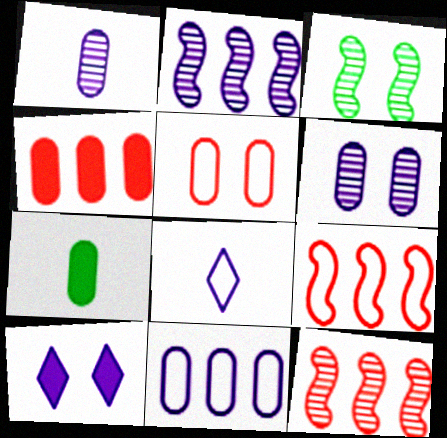[[3, 4, 8], 
[3, 5, 10]]